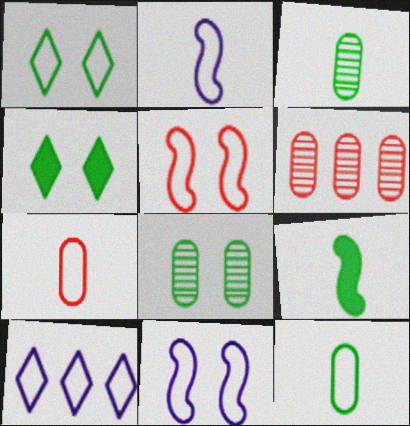[[2, 4, 6], 
[5, 10, 12]]